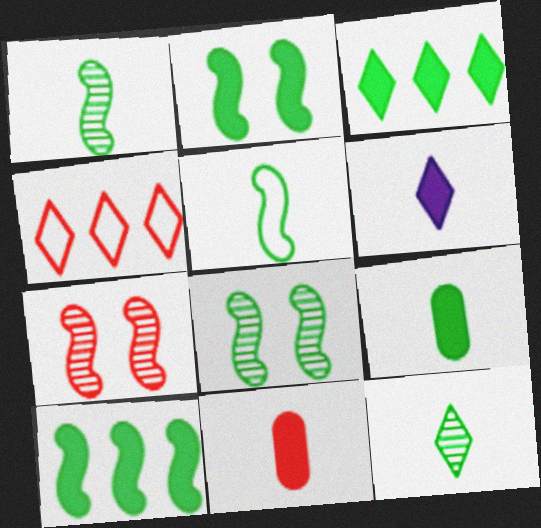[[2, 3, 9], 
[4, 7, 11], 
[5, 8, 10], 
[5, 9, 12]]